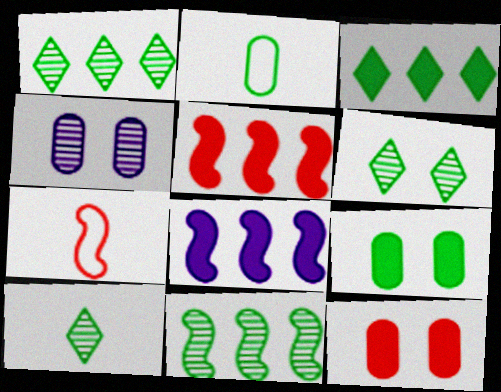[[1, 6, 10], 
[3, 4, 7]]